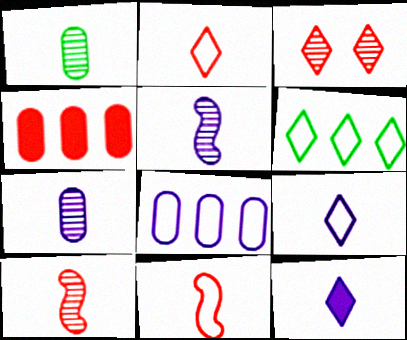[[1, 11, 12], 
[3, 4, 11], 
[3, 6, 12]]